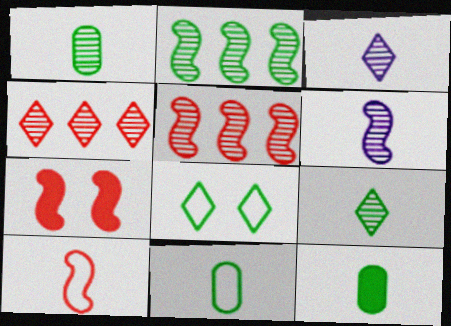[[1, 11, 12], 
[2, 8, 12], 
[3, 10, 12], 
[5, 7, 10]]